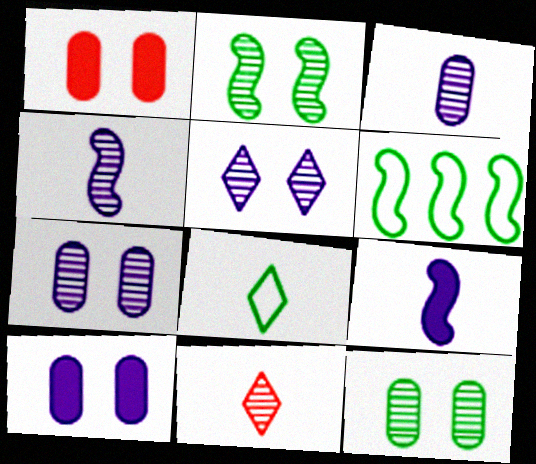[[6, 10, 11]]